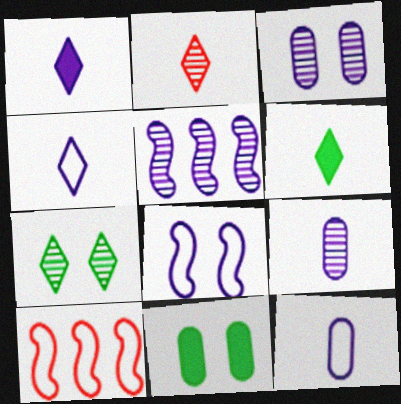[[2, 4, 6], 
[3, 6, 10]]